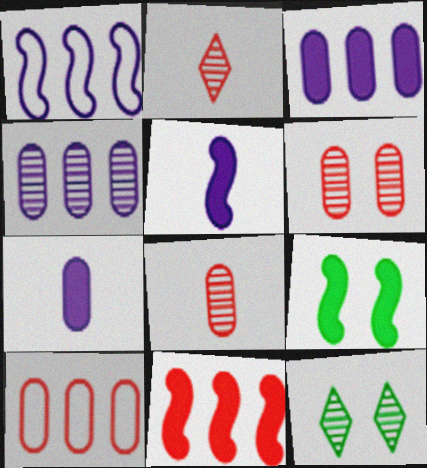[[5, 9, 11], 
[5, 10, 12]]